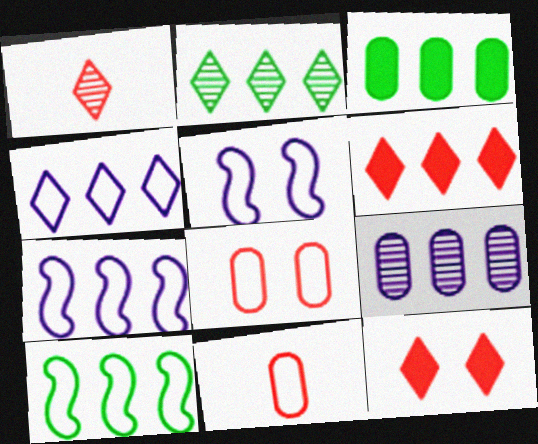[[1, 3, 5], 
[2, 3, 10], 
[2, 4, 6], 
[6, 9, 10]]